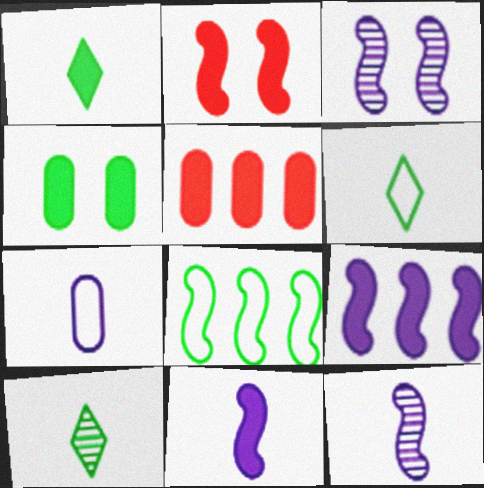[[1, 6, 10], 
[2, 8, 12], 
[3, 5, 6], 
[4, 8, 10]]